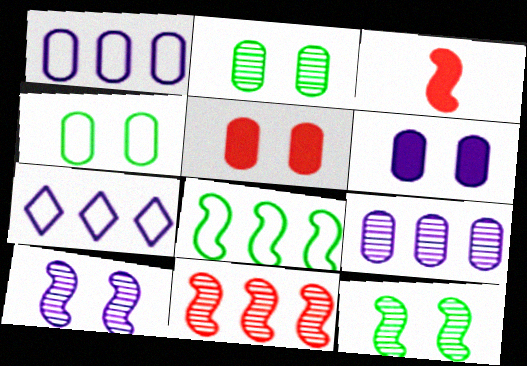[[2, 3, 7], 
[3, 8, 10]]